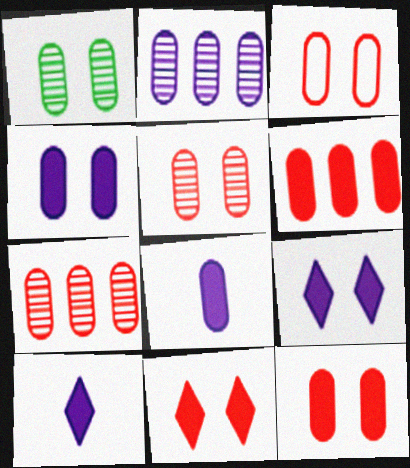[[1, 3, 4], 
[3, 5, 12]]